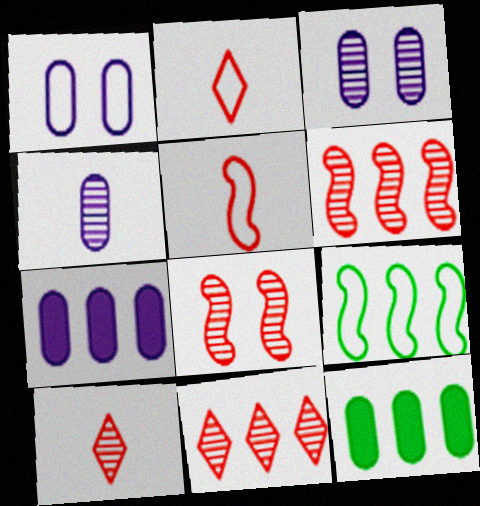[[1, 2, 9], 
[1, 4, 7], 
[7, 9, 11]]